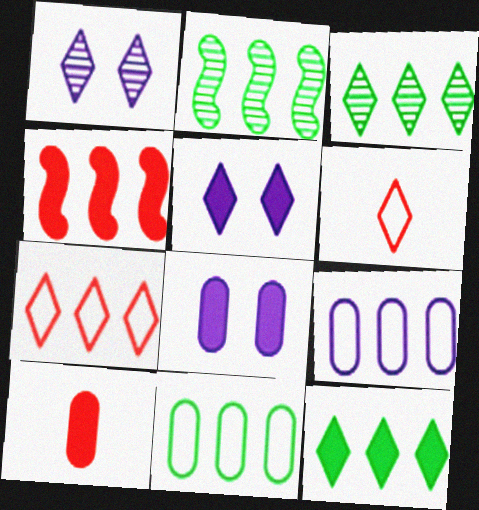[[1, 6, 12], 
[2, 6, 8], 
[2, 11, 12], 
[3, 4, 9], 
[3, 5, 6]]